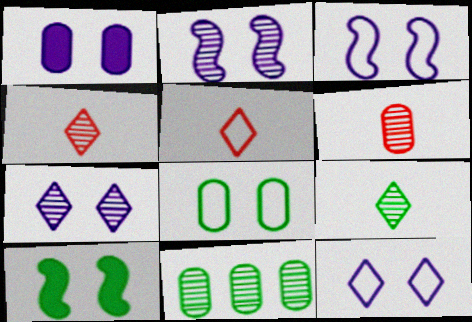[[1, 2, 12], 
[1, 3, 7], 
[2, 4, 11]]